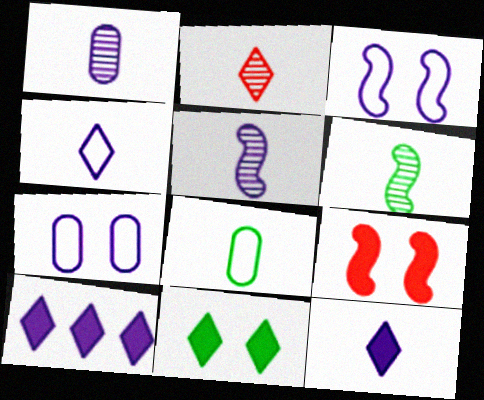[[1, 2, 6], 
[1, 3, 10], 
[5, 7, 10]]